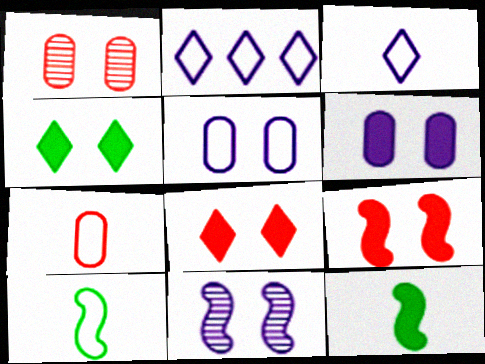[[1, 2, 12], 
[3, 7, 10], 
[4, 6, 9]]